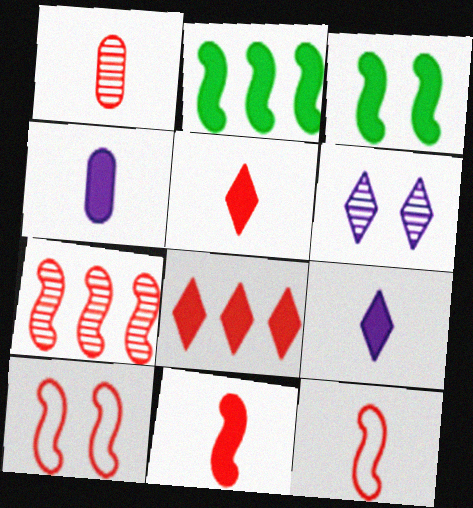[[1, 5, 12], 
[1, 8, 10], 
[3, 4, 8], 
[7, 10, 11]]